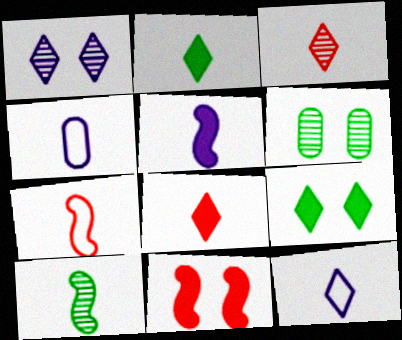[[2, 3, 12], 
[4, 8, 10], 
[5, 7, 10]]